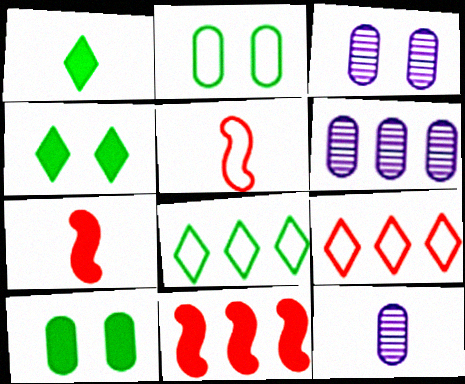[[1, 5, 12], 
[3, 6, 12], 
[3, 7, 8], 
[4, 5, 6], 
[6, 8, 11]]